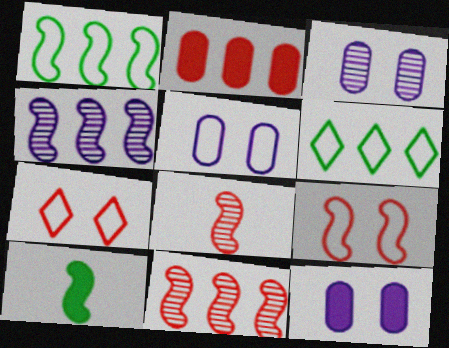[[2, 4, 6], 
[2, 7, 8], 
[3, 5, 12], 
[4, 9, 10], 
[6, 8, 12]]